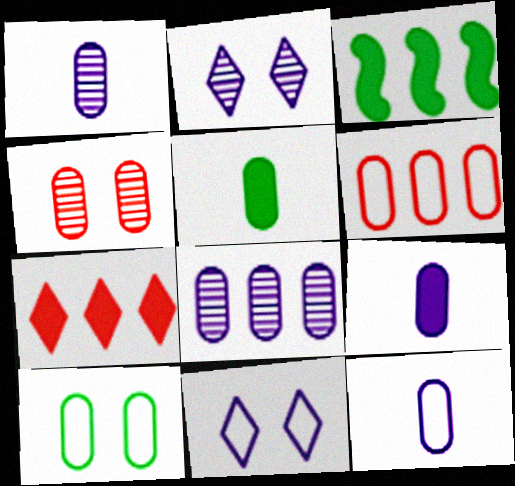[[1, 9, 12], 
[6, 10, 12]]